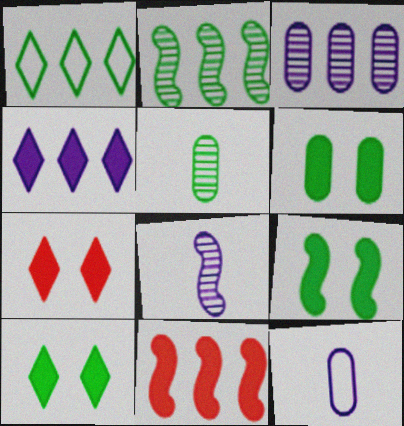[[1, 3, 11], 
[1, 5, 9], 
[2, 7, 12], 
[6, 9, 10]]